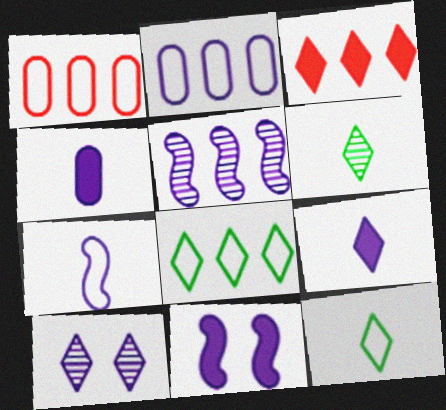[[1, 6, 11], 
[3, 10, 12], 
[5, 7, 11]]